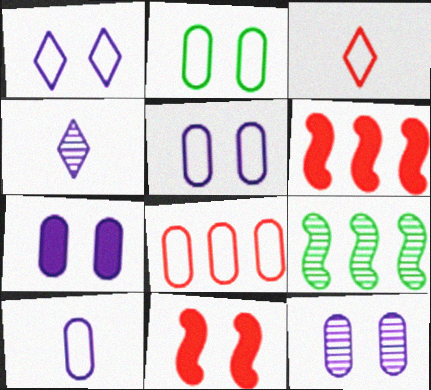[[2, 4, 6], 
[2, 8, 10], 
[3, 7, 9], 
[5, 7, 12]]